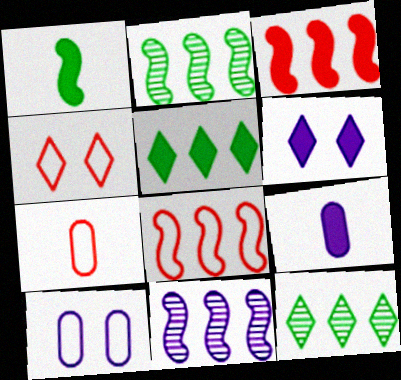[[2, 4, 9], 
[2, 6, 7], 
[4, 7, 8]]